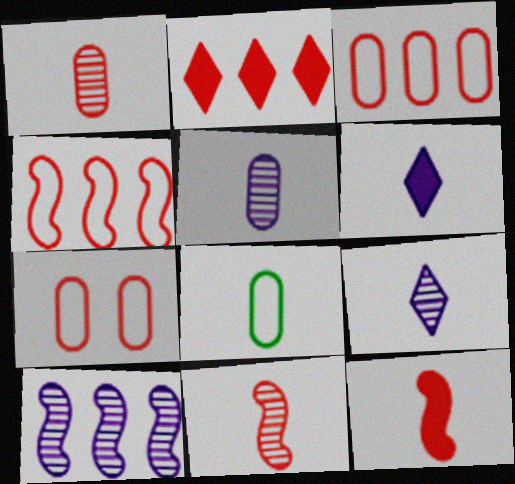[[2, 7, 11], 
[6, 8, 11], 
[8, 9, 12]]